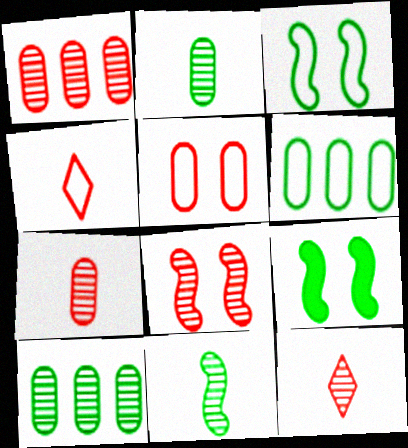[[1, 8, 12]]